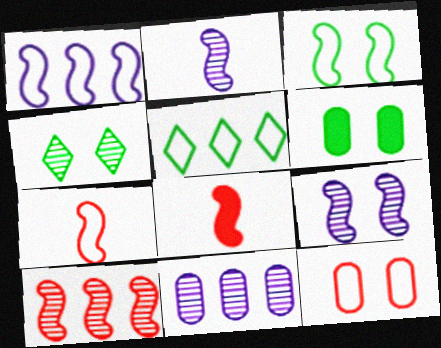[[1, 3, 7], 
[3, 4, 6]]